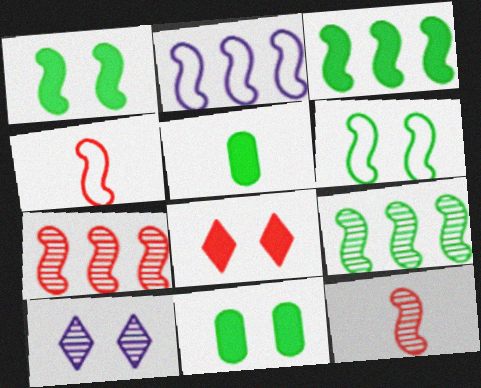[[1, 2, 12], 
[2, 3, 7], 
[2, 4, 6]]